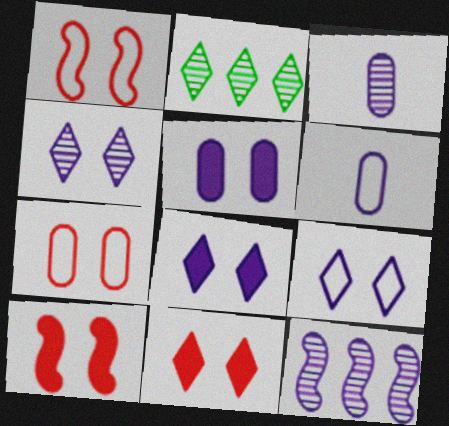[[2, 6, 10], 
[3, 4, 12], 
[4, 8, 9], 
[6, 8, 12]]